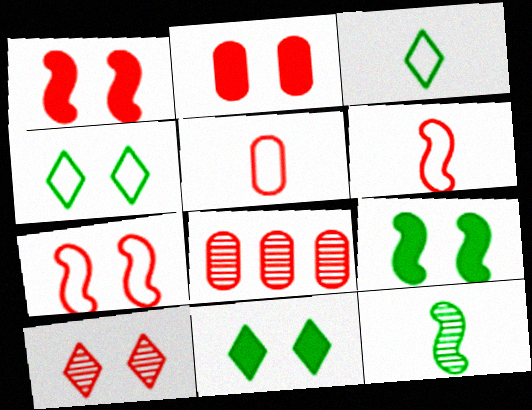[[2, 5, 8], 
[2, 7, 10]]